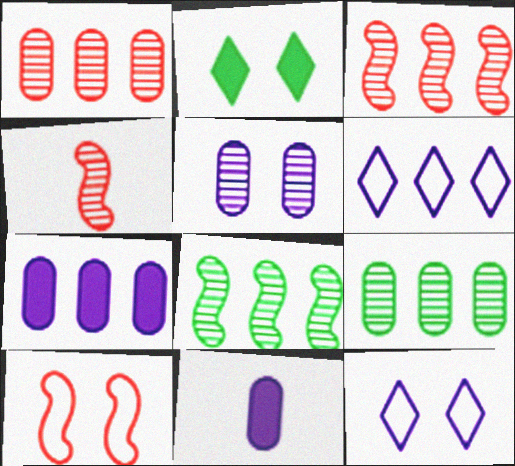[[2, 5, 10]]